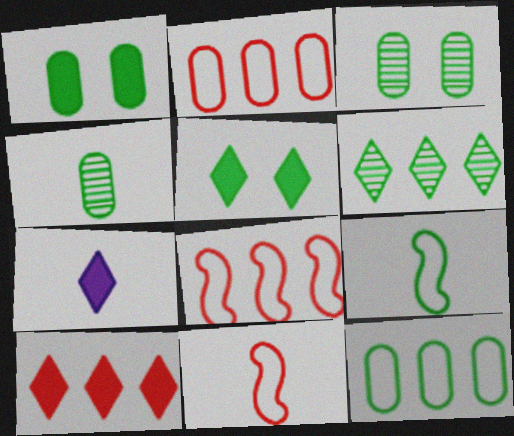[[1, 4, 12], 
[1, 6, 9], 
[3, 7, 8], 
[4, 7, 11], 
[5, 7, 10]]